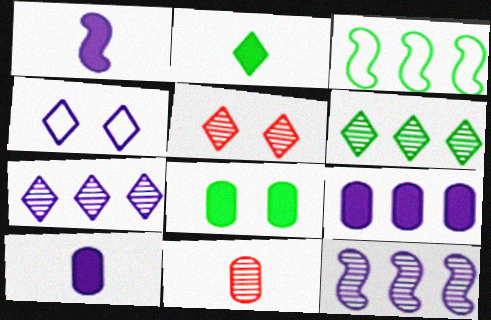[[3, 5, 10], 
[4, 10, 12]]